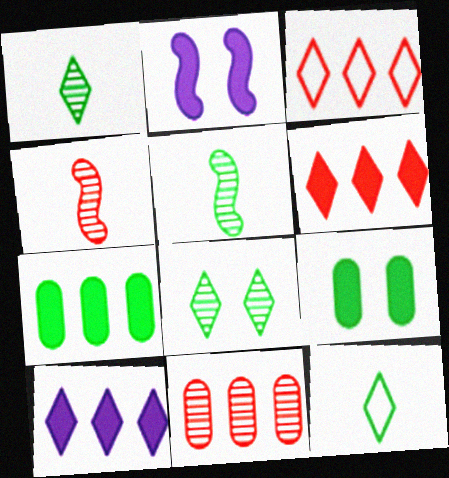[[2, 11, 12]]